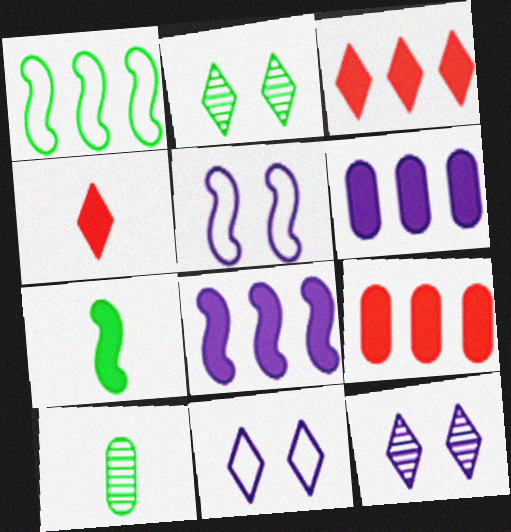[[3, 5, 10]]